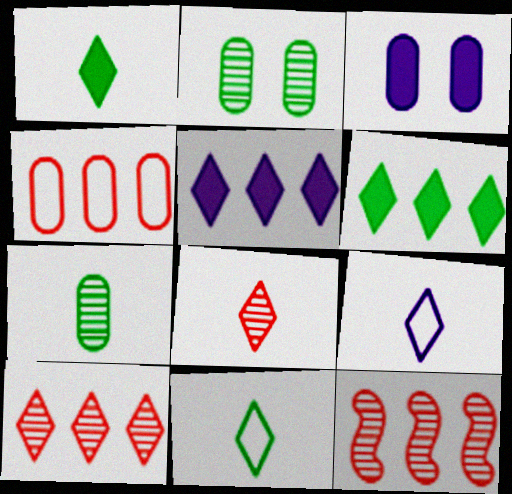[[1, 8, 9], 
[3, 4, 7], 
[3, 11, 12]]